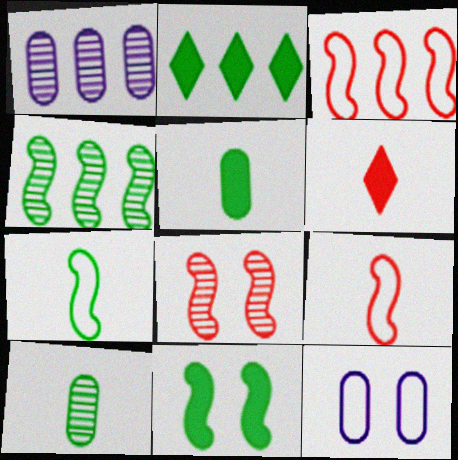[[1, 2, 3], 
[2, 5, 11], 
[4, 6, 12], 
[4, 7, 11]]